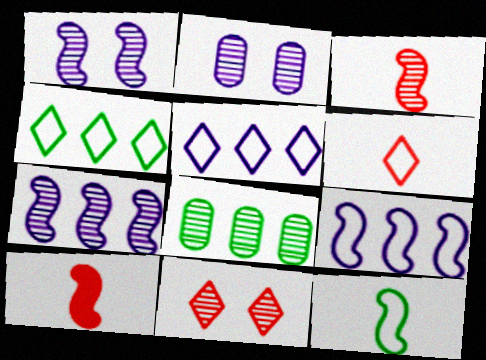[[2, 4, 10]]